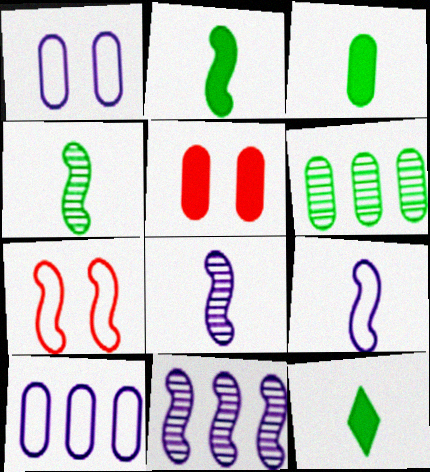[[2, 3, 12], 
[2, 7, 11]]